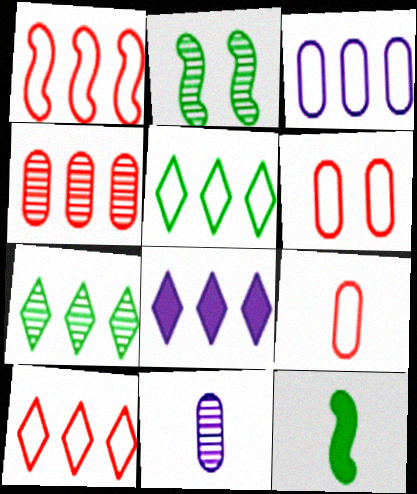[[1, 3, 5], 
[2, 8, 9], 
[7, 8, 10]]